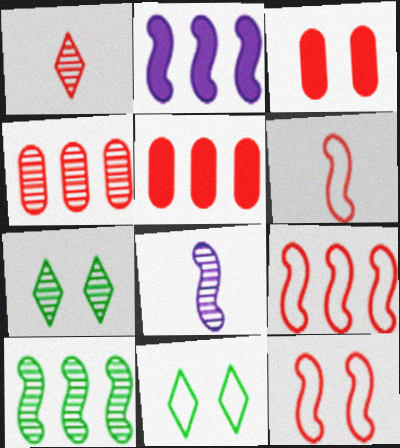[[1, 3, 9], 
[1, 5, 12], 
[2, 9, 10], 
[4, 7, 8], 
[5, 8, 11], 
[6, 9, 12]]